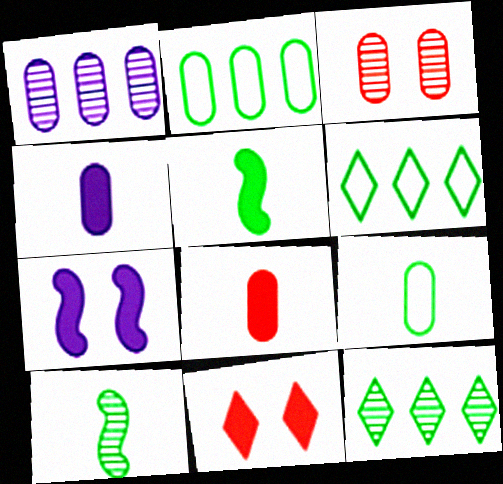[[2, 3, 4]]